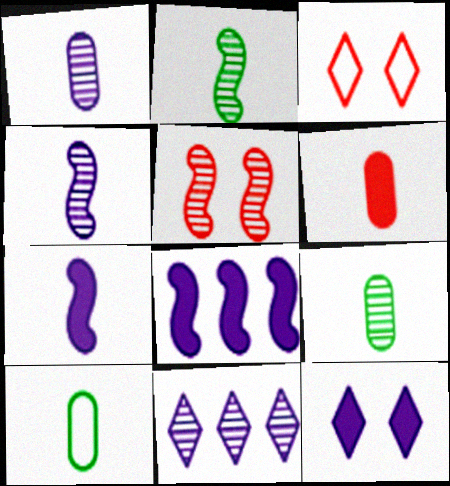[[1, 6, 10], 
[3, 8, 9], 
[5, 9, 11]]